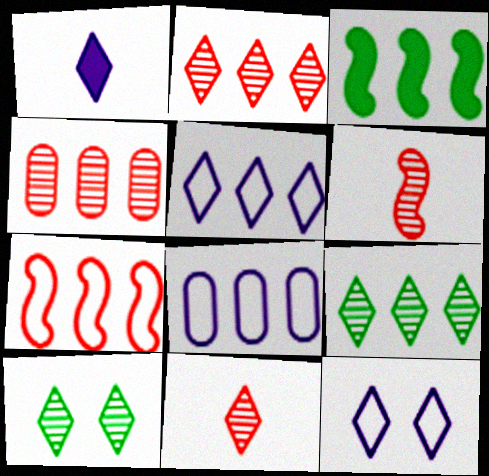[[2, 3, 8], 
[3, 4, 5]]